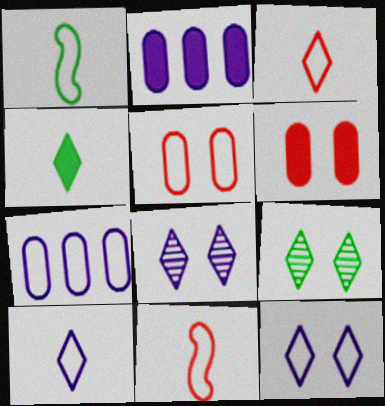[[2, 9, 11]]